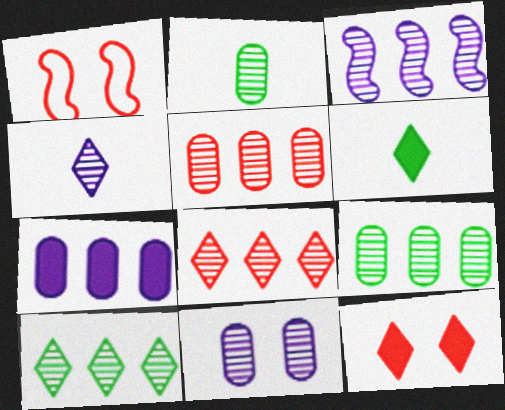[[2, 5, 11], 
[3, 4, 11], 
[3, 5, 10], 
[3, 8, 9]]